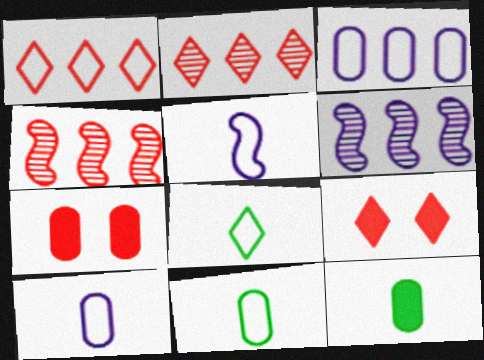[[6, 7, 8], 
[6, 9, 11]]